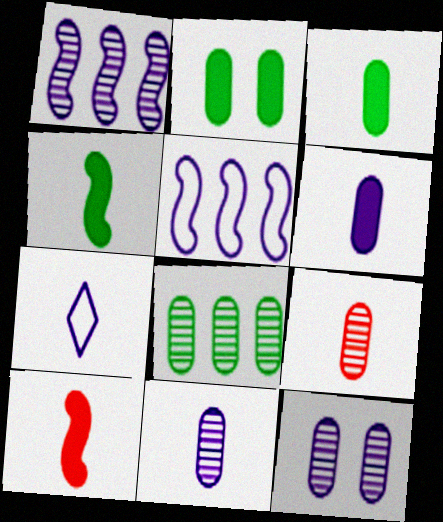[[4, 7, 9], 
[8, 9, 12]]